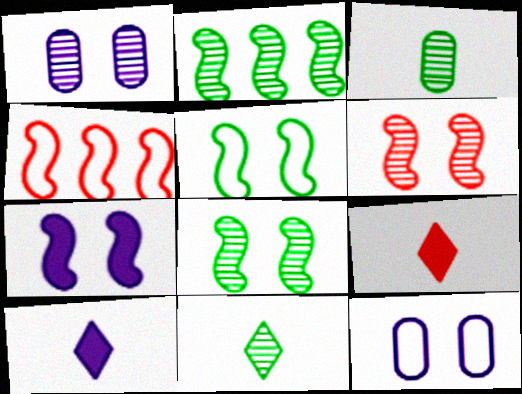[[2, 9, 12], 
[5, 6, 7]]